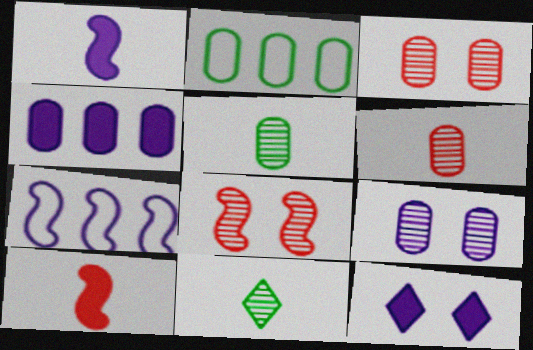[[1, 4, 12]]